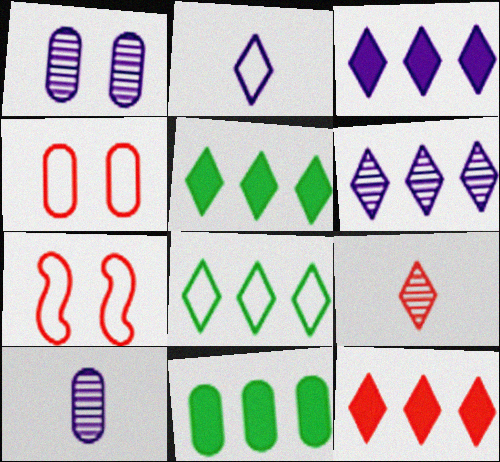[[3, 5, 12], 
[4, 10, 11], 
[5, 7, 10], 
[6, 8, 12]]